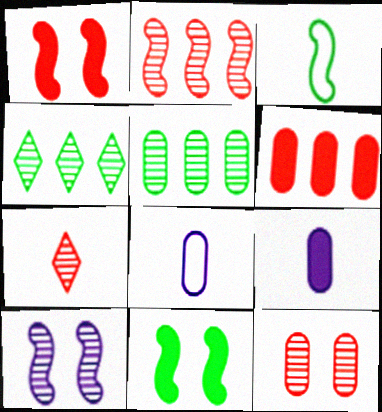[[1, 4, 8], 
[2, 7, 12], 
[3, 7, 9], 
[5, 7, 10]]